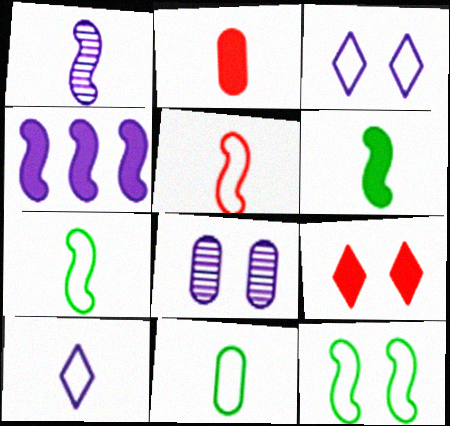[[1, 5, 6], 
[4, 8, 10], 
[5, 10, 11], 
[8, 9, 12]]